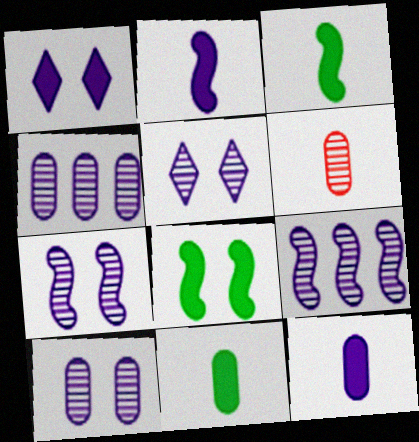[[5, 7, 10]]